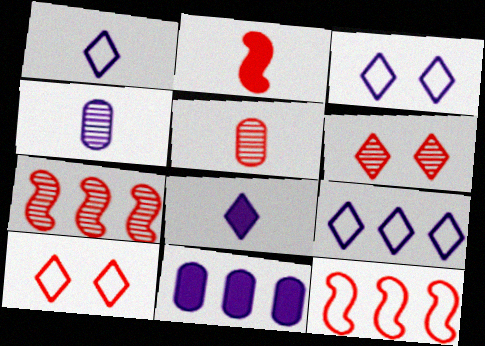[[1, 3, 9], 
[5, 6, 7]]